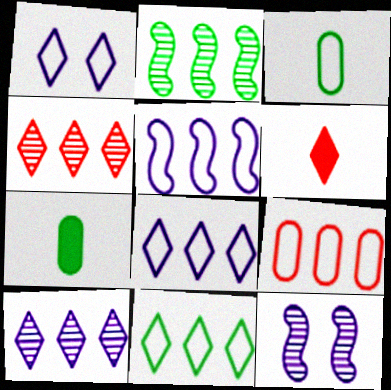[[5, 9, 11]]